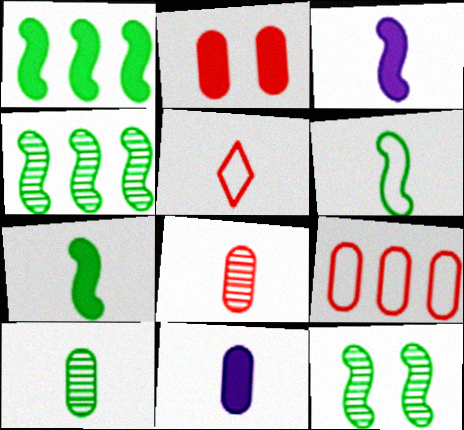[[1, 6, 12], 
[2, 8, 9], 
[3, 5, 10]]